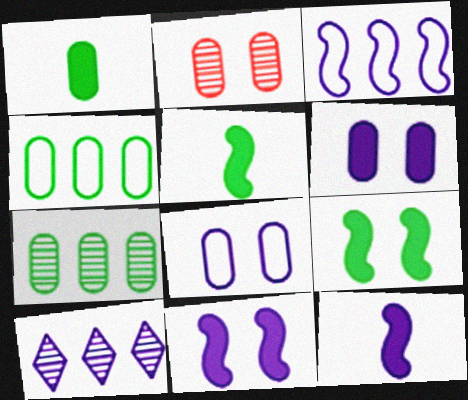[[8, 10, 12]]